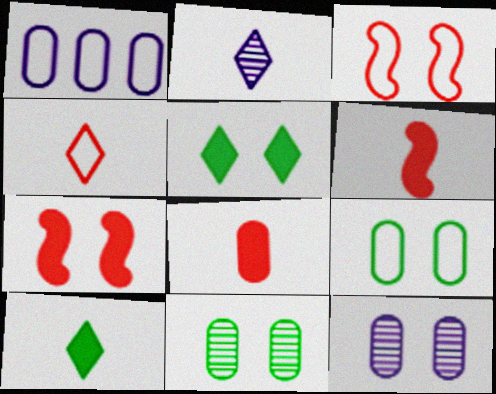[[1, 8, 11], 
[2, 4, 10], 
[3, 5, 12]]